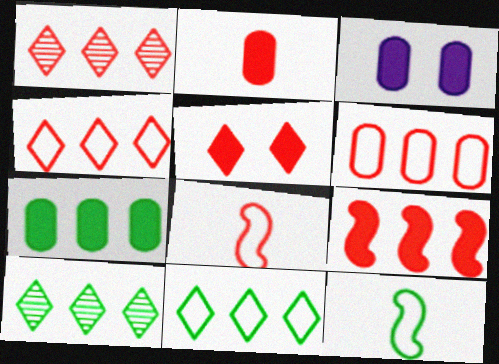[[1, 3, 12], 
[1, 6, 9], 
[2, 3, 7], 
[2, 5, 9], 
[3, 8, 10]]